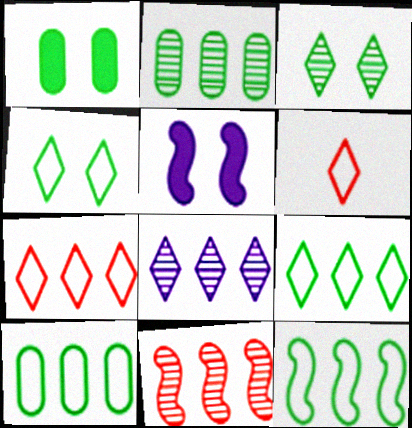[[2, 5, 6], 
[2, 8, 11], 
[9, 10, 12]]